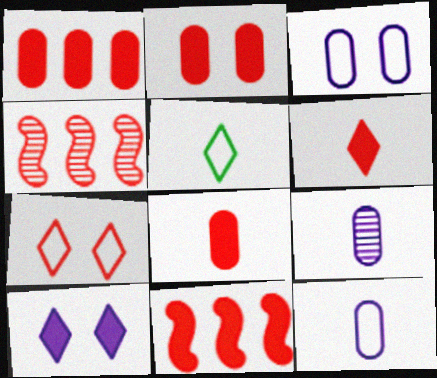[[1, 2, 8], 
[2, 6, 11], 
[4, 7, 8]]